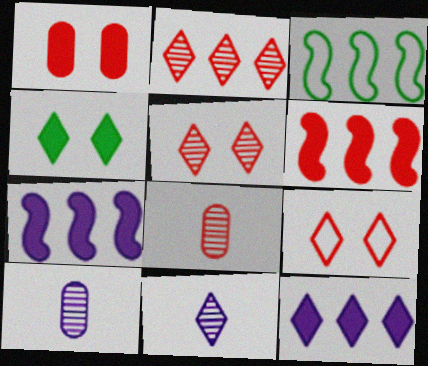[[1, 3, 11], 
[6, 8, 9]]